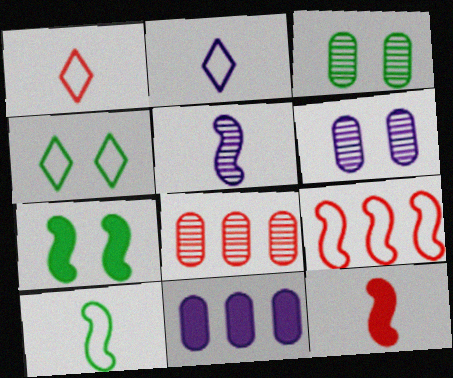[[2, 7, 8], 
[3, 4, 7], 
[5, 7, 9], 
[5, 10, 12]]